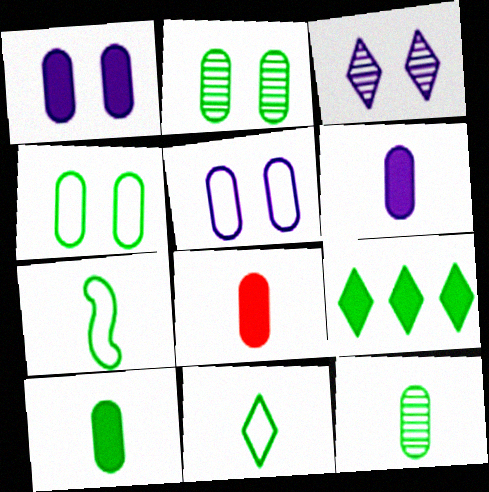[[2, 7, 9], 
[6, 8, 10]]